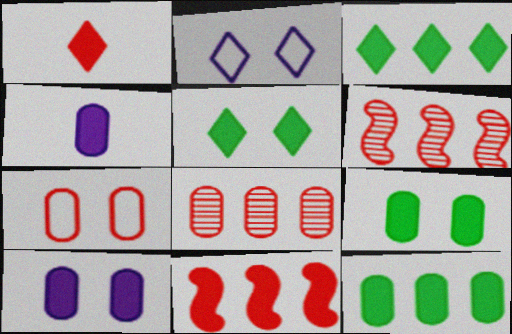[[1, 6, 7], 
[4, 5, 11]]